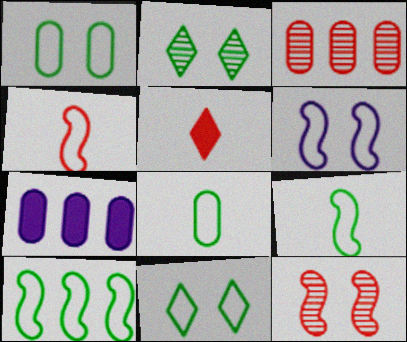[[2, 4, 7], 
[4, 6, 10], 
[8, 10, 11]]